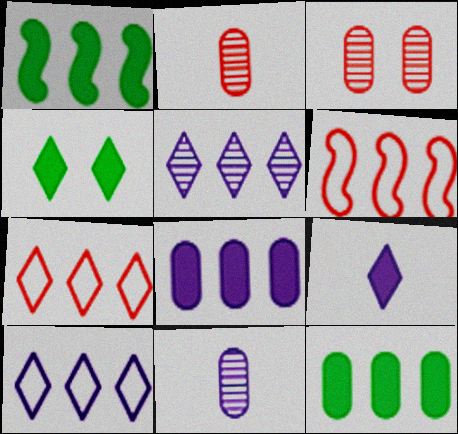[[4, 6, 11], 
[5, 6, 12]]